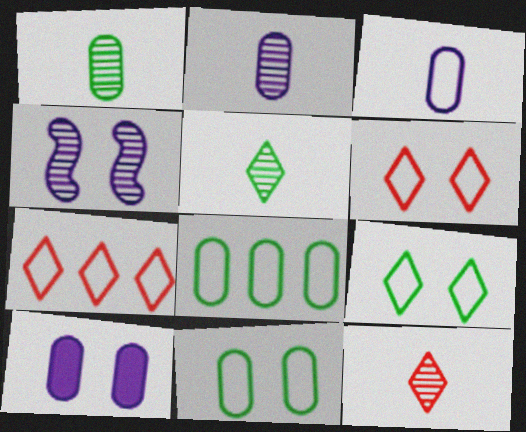[]